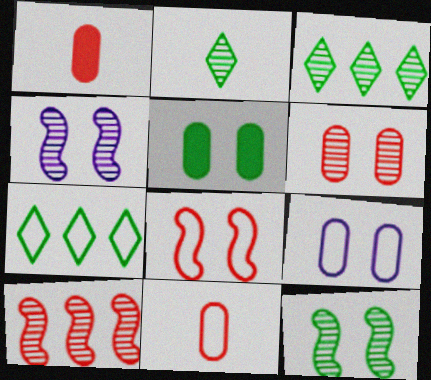[[1, 4, 7], 
[5, 6, 9]]